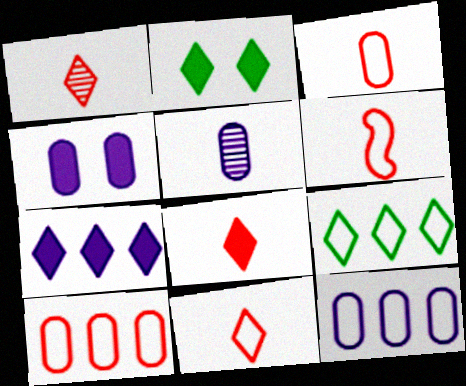[[1, 8, 11], 
[2, 7, 8], 
[3, 6, 11], 
[4, 5, 12]]